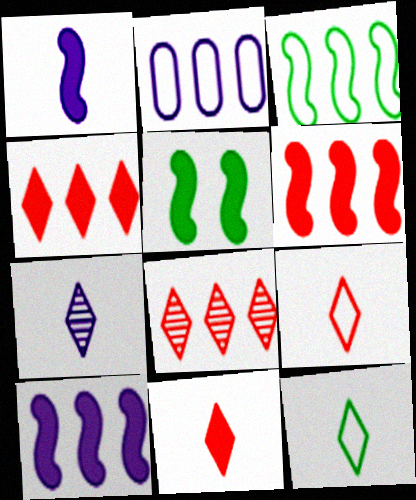[[1, 5, 6], 
[7, 11, 12]]